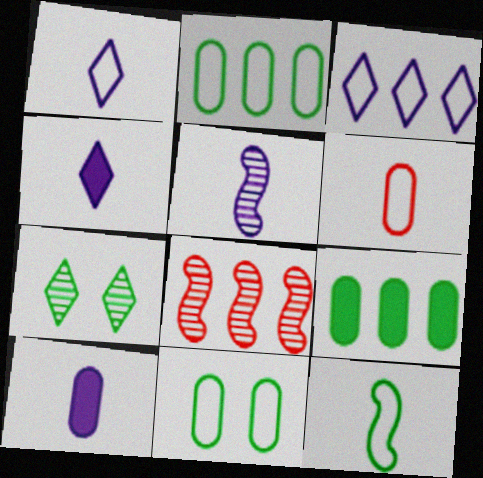[[1, 5, 10], 
[1, 6, 12], 
[3, 8, 9], 
[4, 8, 11], 
[7, 9, 12]]